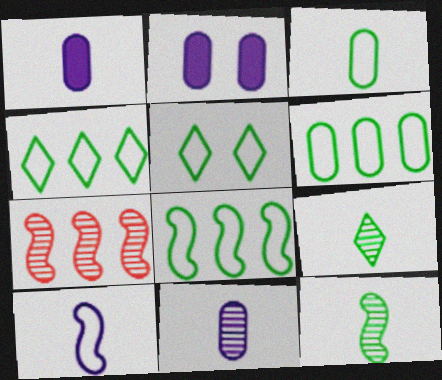[[1, 5, 7], 
[3, 5, 8], 
[4, 6, 8]]